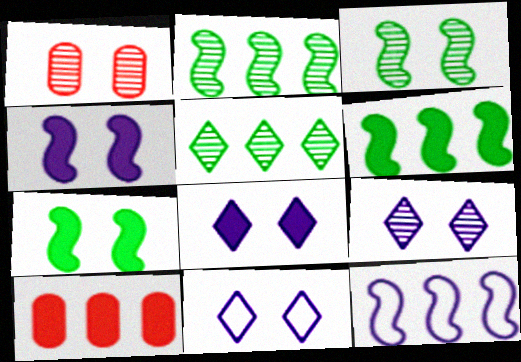[[1, 3, 9], 
[1, 7, 11], 
[5, 10, 12], 
[8, 9, 11]]